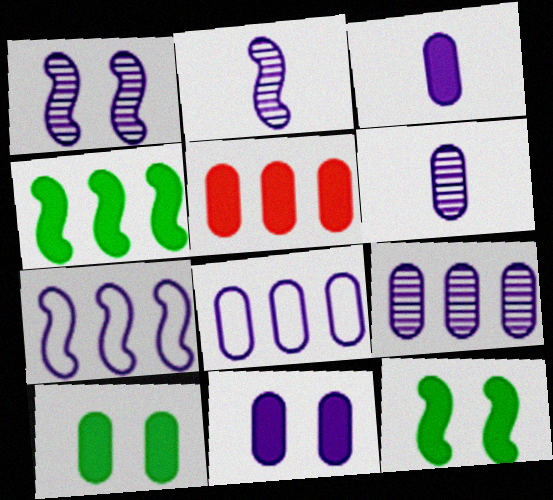[[3, 5, 10], 
[6, 8, 11]]